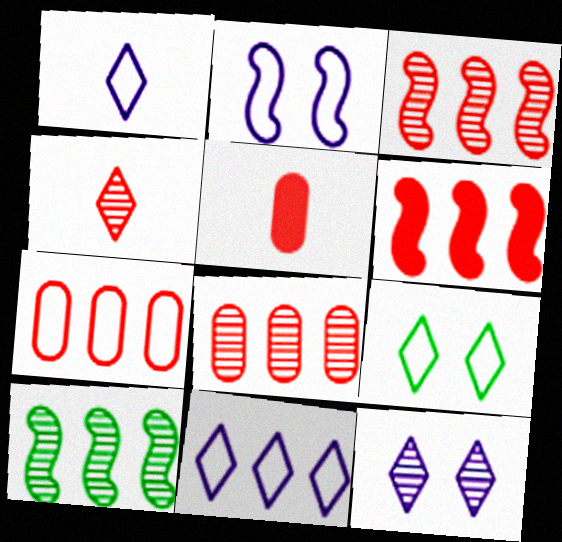[]